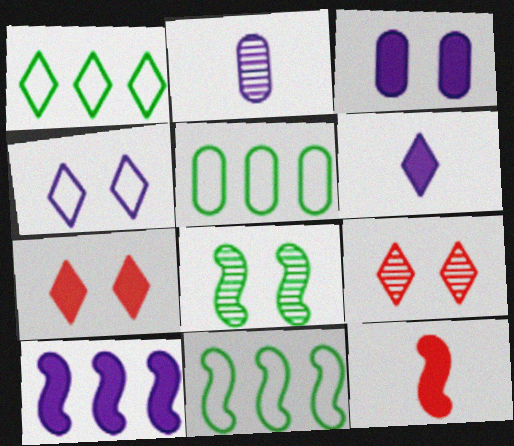[[1, 5, 11], 
[1, 6, 9], 
[2, 4, 10], 
[2, 7, 11], 
[3, 6, 10]]